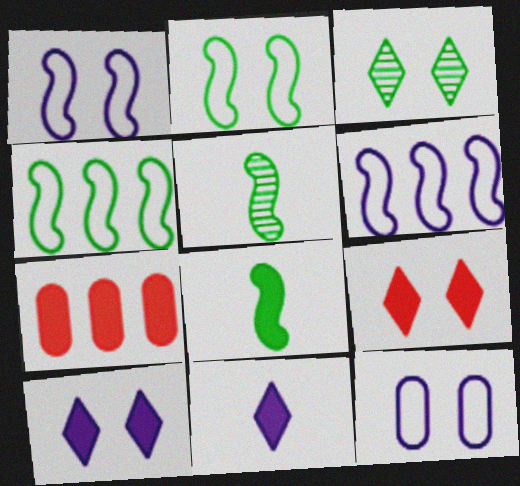[[7, 8, 10]]